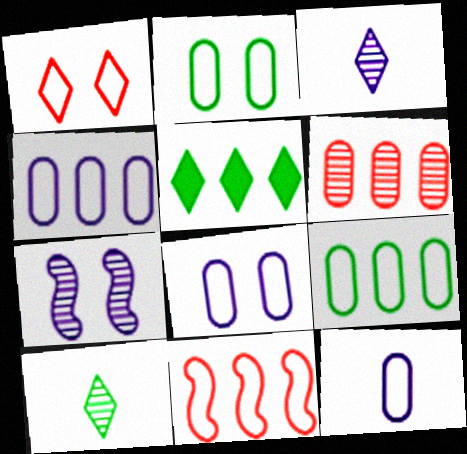[[1, 3, 5], 
[4, 8, 12], 
[6, 7, 10]]